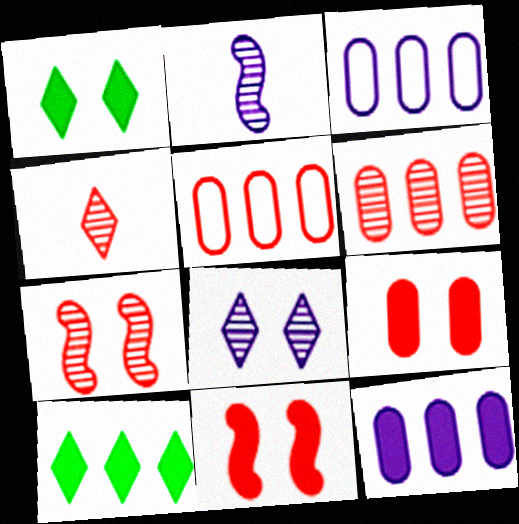[[1, 2, 5], 
[4, 5, 11], 
[4, 6, 7]]